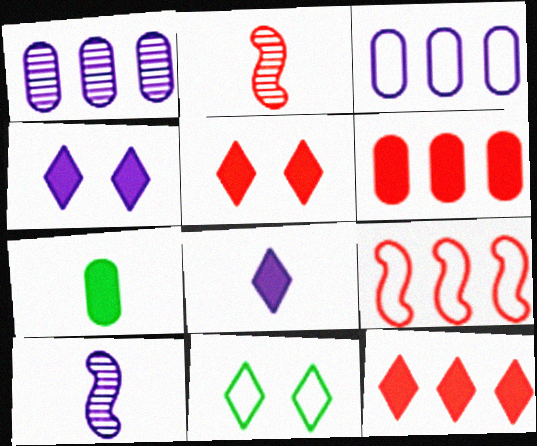[[3, 4, 10], 
[6, 10, 11]]